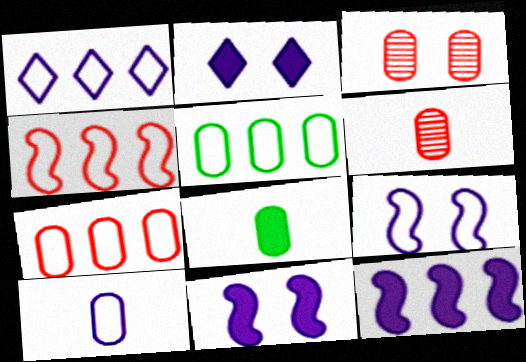[[1, 4, 5], 
[1, 9, 10], 
[6, 8, 10]]